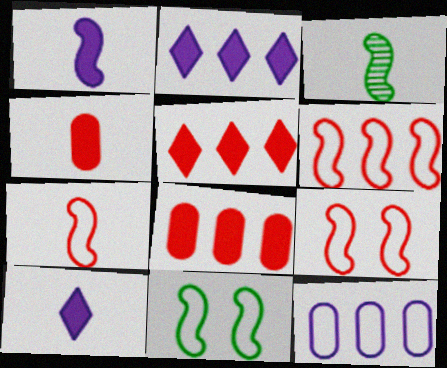[[1, 3, 7], 
[6, 7, 9]]